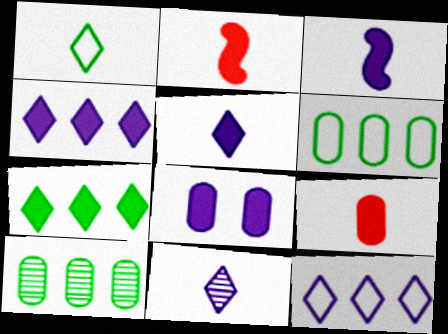[[2, 7, 8], 
[3, 4, 8]]